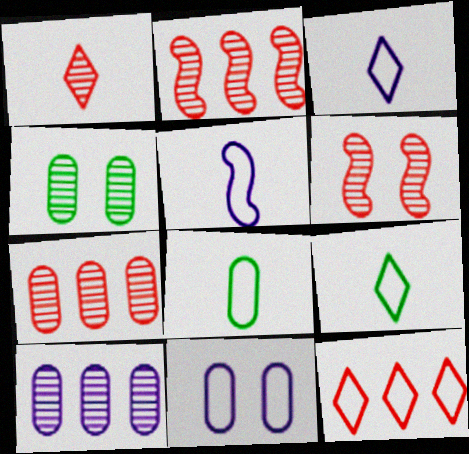[[1, 6, 7]]